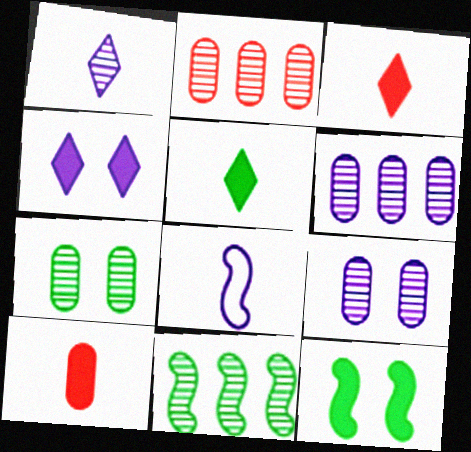[[4, 6, 8]]